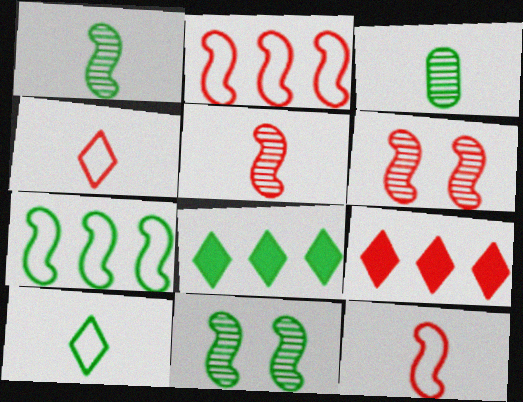[]